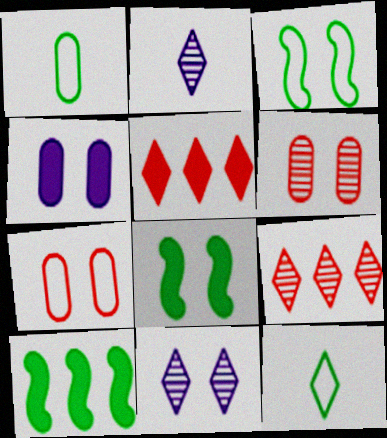[[2, 7, 10], 
[5, 11, 12], 
[7, 8, 11]]